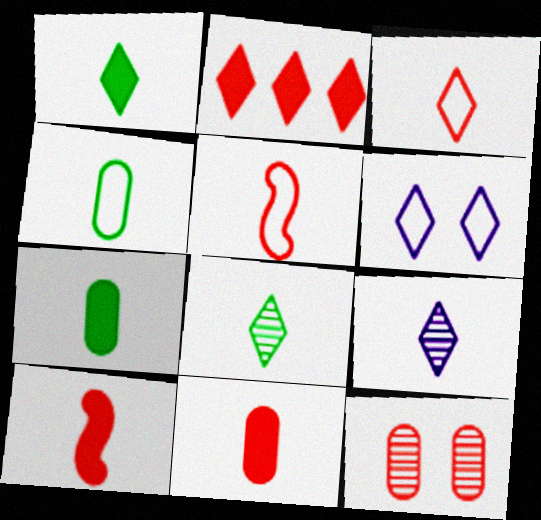[[1, 3, 9], 
[2, 5, 12], 
[2, 6, 8], 
[4, 9, 10], 
[5, 7, 9]]